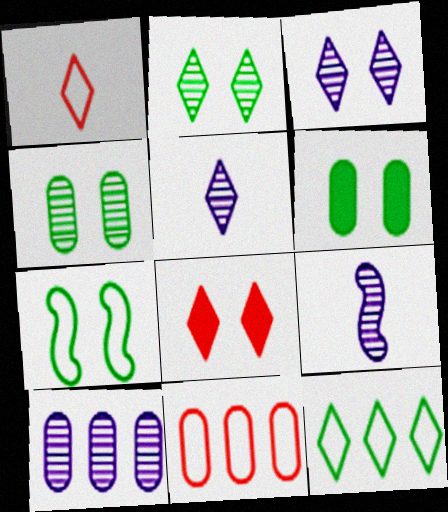[[2, 6, 7], 
[3, 9, 10], 
[5, 8, 12]]